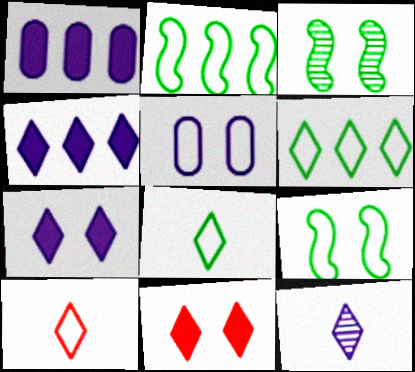[[1, 3, 10], 
[2, 5, 10], 
[3, 5, 11], 
[6, 11, 12]]